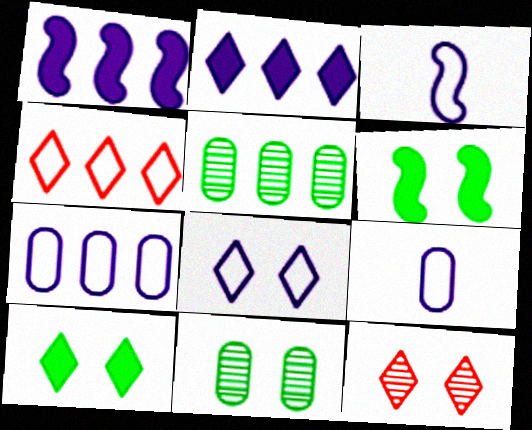[[1, 4, 5], 
[3, 7, 8], 
[8, 10, 12]]